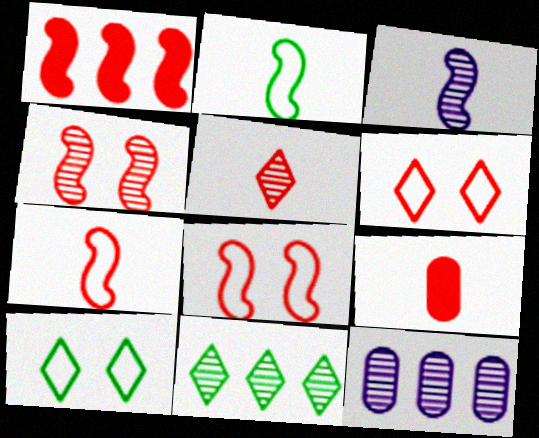[[1, 4, 7], 
[5, 7, 9]]